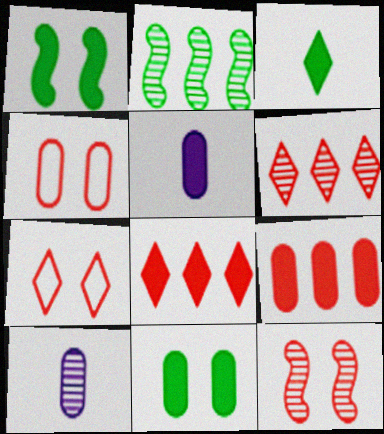[[1, 5, 8], 
[2, 5, 7], 
[5, 9, 11]]